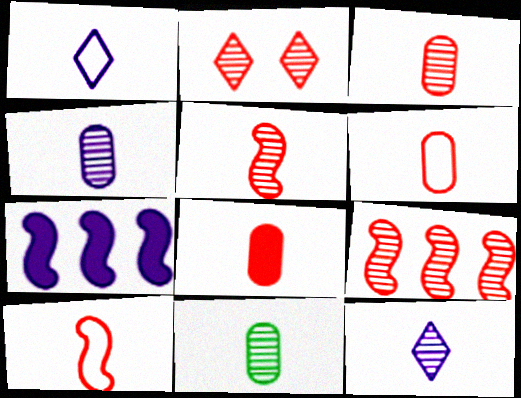[[2, 3, 9], 
[3, 4, 11], 
[3, 6, 8], 
[5, 11, 12]]